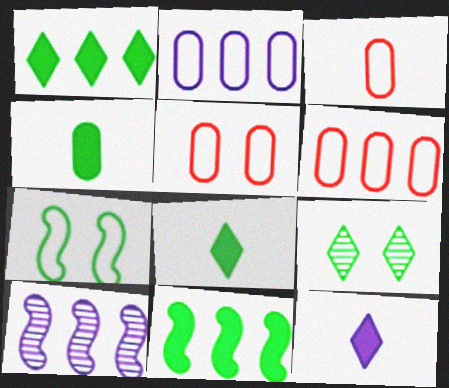[[1, 6, 10], 
[3, 5, 6], 
[5, 8, 10]]